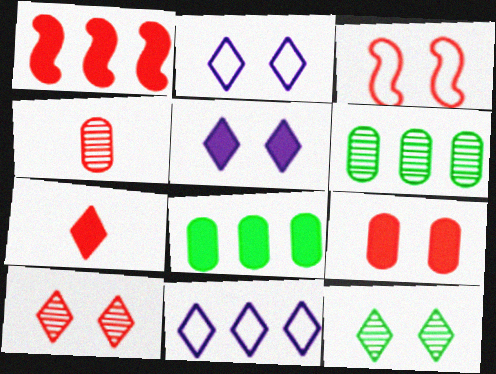[[1, 6, 11], 
[1, 7, 9], 
[3, 9, 10], 
[7, 11, 12]]